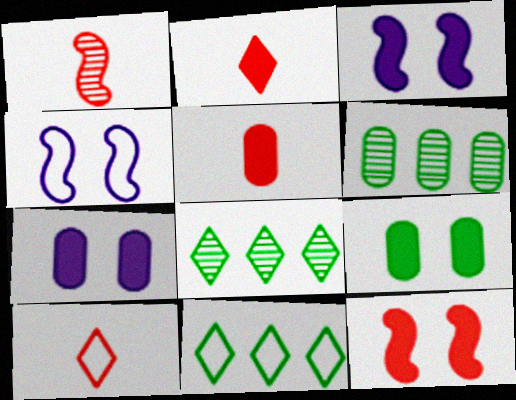[[1, 5, 10], 
[1, 7, 11], 
[2, 4, 6], 
[3, 6, 10], 
[4, 5, 8]]